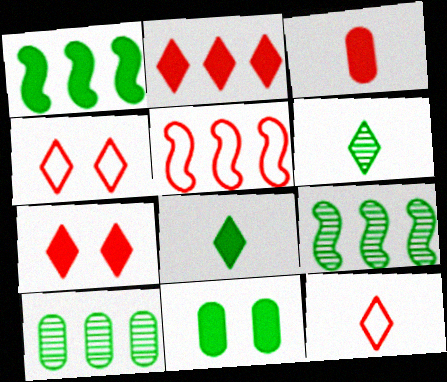[[1, 8, 11]]